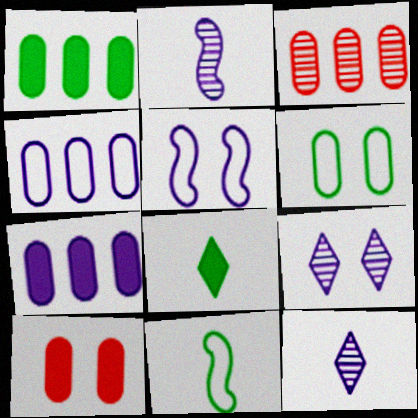[[1, 3, 4], 
[3, 5, 8], 
[5, 7, 12]]